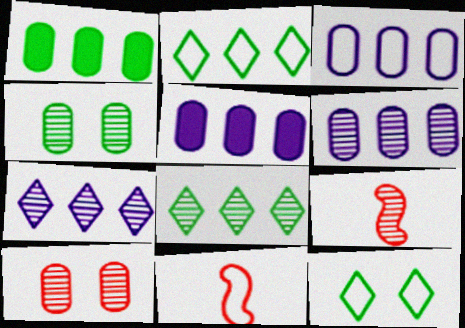[[3, 5, 6], 
[3, 11, 12], 
[4, 7, 9], 
[5, 9, 12]]